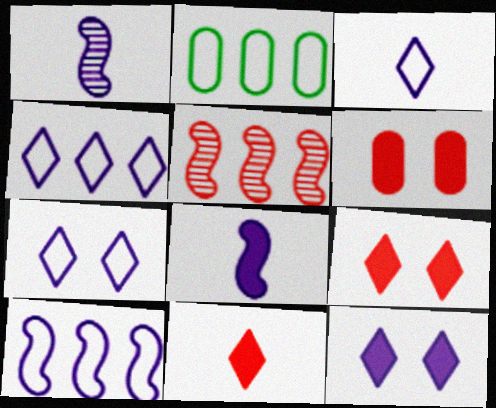[[1, 2, 9], 
[3, 4, 7]]